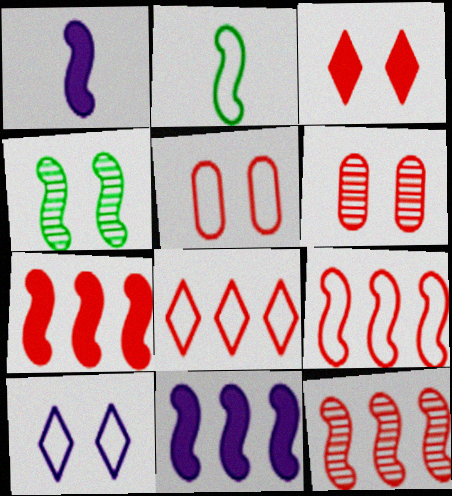[[1, 4, 9], 
[7, 9, 12]]